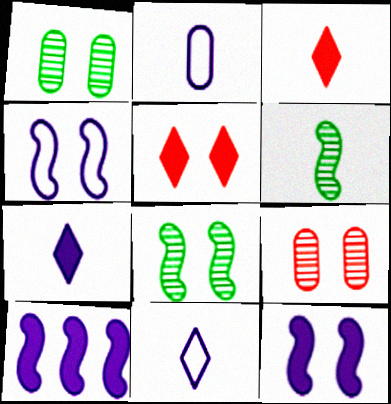[[1, 4, 5], 
[2, 3, 6]]